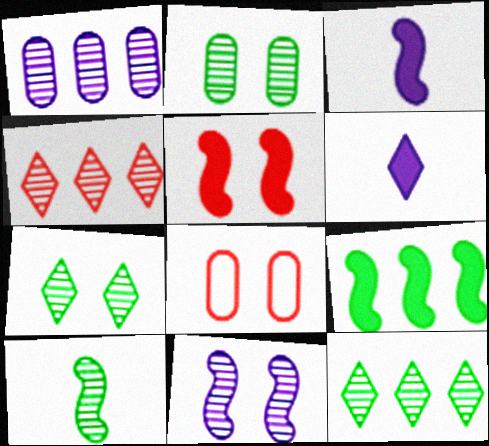[[2, 10, 12], 
[3, 5, 9], 
[3, 8, 12]]